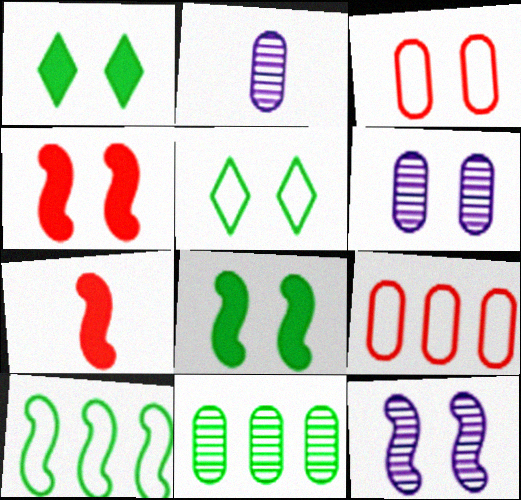[[1, 3, 12], 
[4, 5, 6], 
[7, 10, 12]]